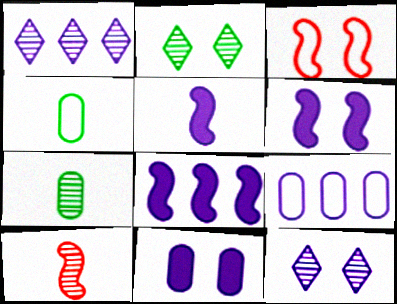[[1, 8, 9], 
[2, 3, 11], 
[5, 6, 8], 
[5, 9, 12]]